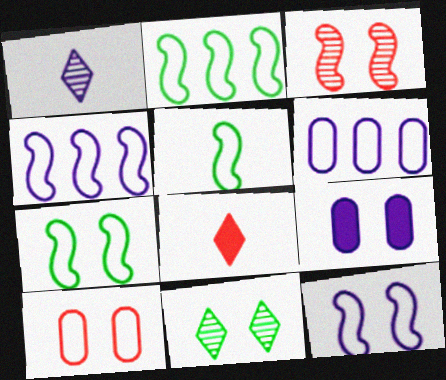[[1, 4, 9], 
[2, 5, 7]]